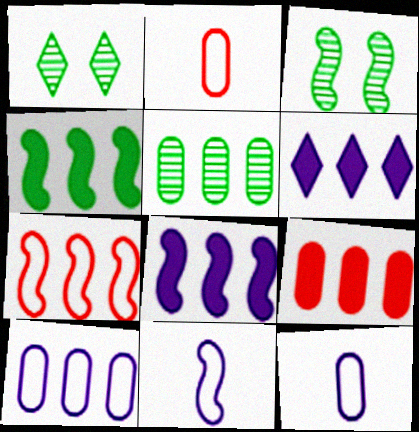[[1, 2, 8], 
[1, 9, 11], 
[2, 3, 6], 
[4, 6, 9], 
[5, 6, 7], 
[5, 9, 10]]